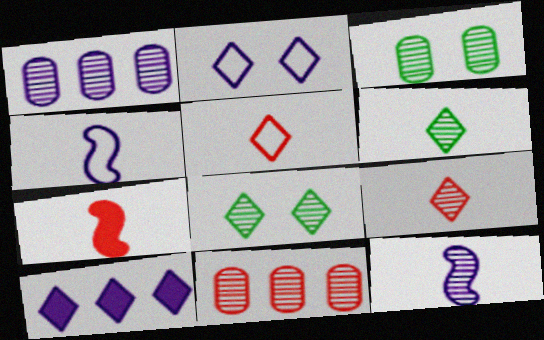[[5, 8, 10], 
[8, 11, 12]]